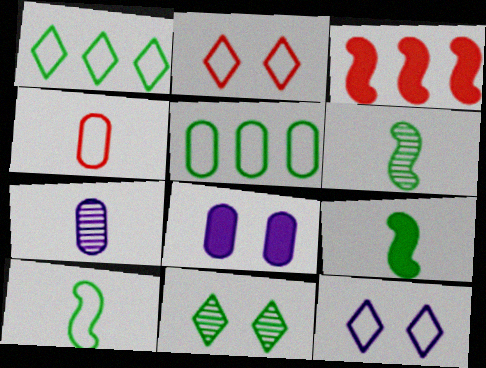[[5, 9, 11], 
[6, 9, 10]]